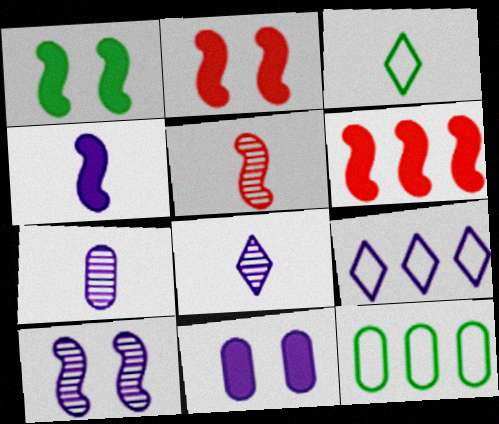[[1, 4, 6], 
[2, 8, 12]]